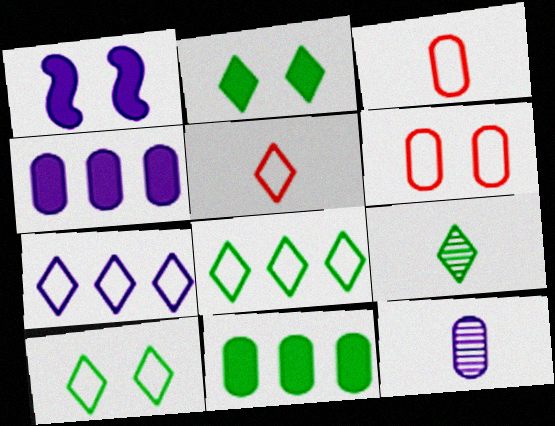[[1, 7, 12], 
[2, 8, 9], 
[5, 7, 10], 
[6, 11, 12]]